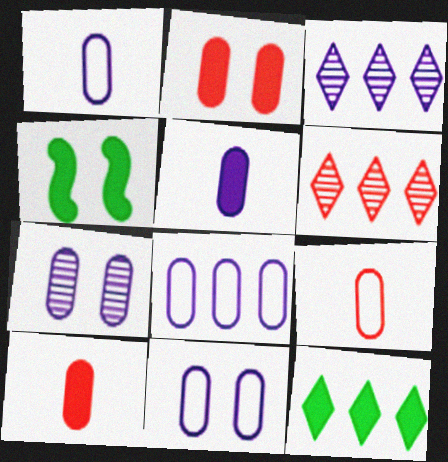[[1, 4, 6], 
[1, 8, 11], 
[3, 4, 9], 
[5, 7, 8]]